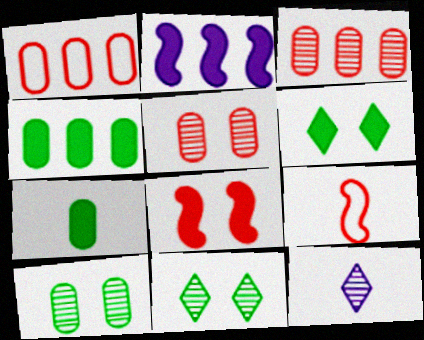[[7, 9, 12]]